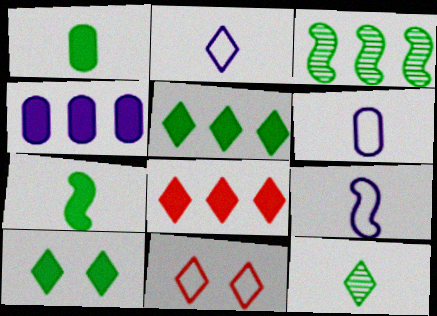[[2, 6, 9]]